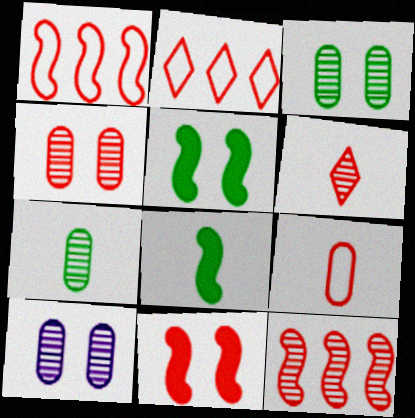[[2, 8, 10], 
[3, 4, 10], 
[4, 6, 12]]